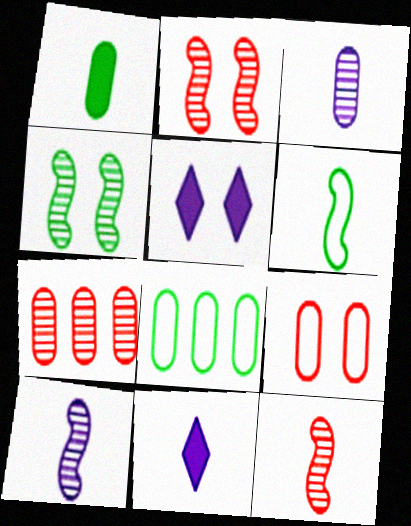[[2, 8, 11], 
[4, 5, 9], 
[5, 6, 7], 
[5, 8, 12]]